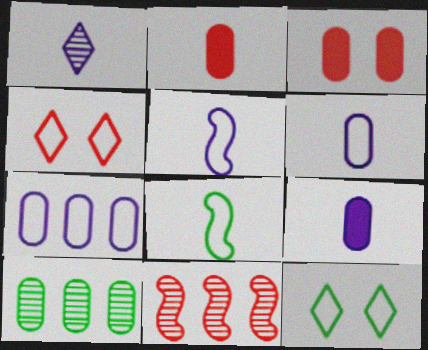[[1, 2, 8], 
[1, 5, 9], 
[2, 4, 11], 
[3, 6, 10], 
[4, 7, 8], 
[9, 11, 12]]